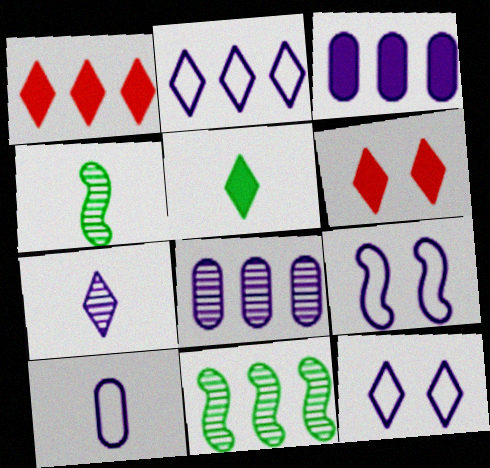[[2, 9, 10], 
[3, 7, 9], 
[6, 10, 11]]